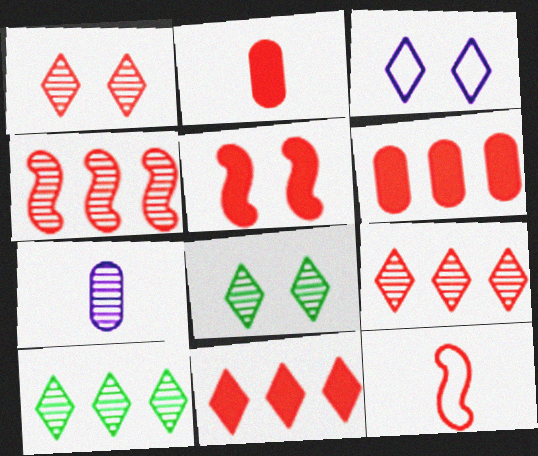[[1, 6, 12], 
[2, 5, 11], 
[4, 5, 12], 
[4, 7, 8]]